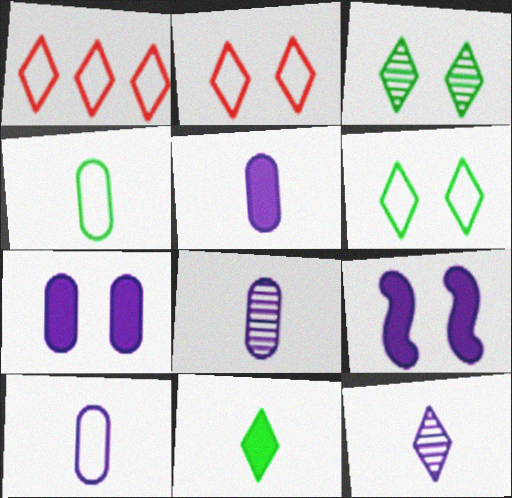[[5, 8, 10]]